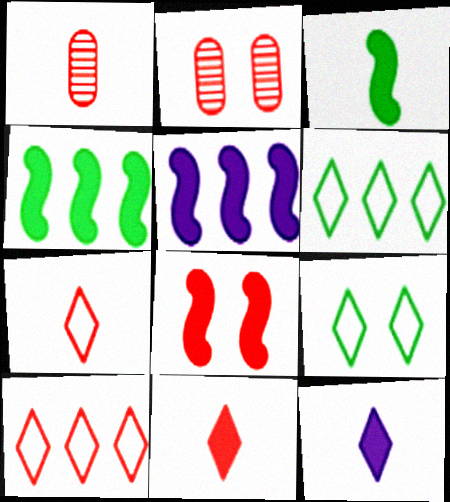[[1, 5, 9], 
[1, 8, 10], 
[3, 5, 8]]